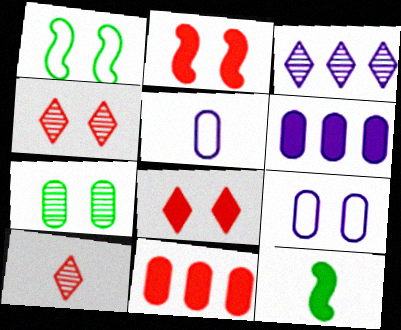[[1, 6, 10], 
[5, 7, 11], 
[5, 10, 12], 
[6, 8, 12]]